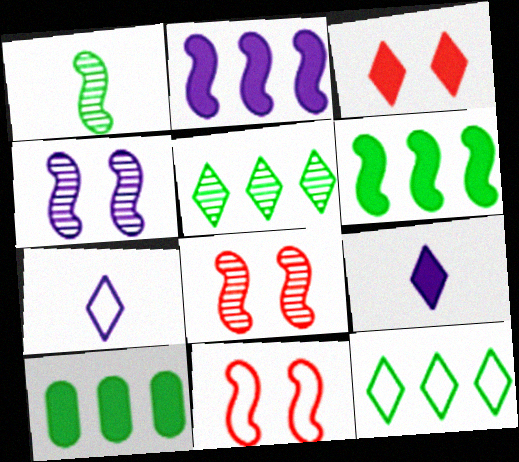[[1, 2, 11], 
[3, 5, 7], 
[7, 8, 10]]